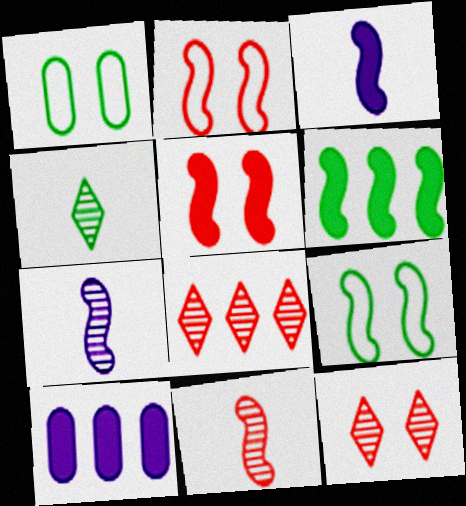[[1, 3, 8], 
[1, 4, 6], 
[2, 4, 10], 
[2, 6, 7], 
[3, 5, 6]]